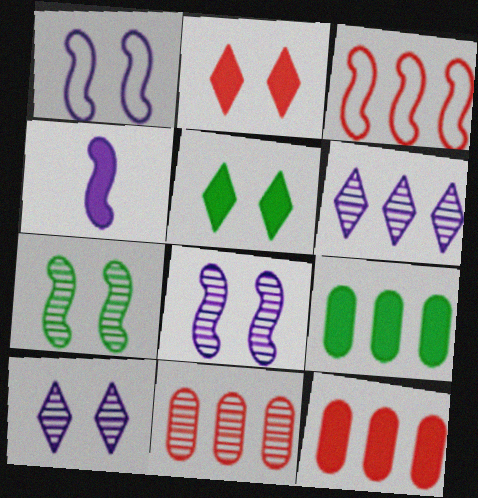[[2, 4, 9], 
[3, 4, 7], 
[3, 6, 9], 
[4, 5, 12]]